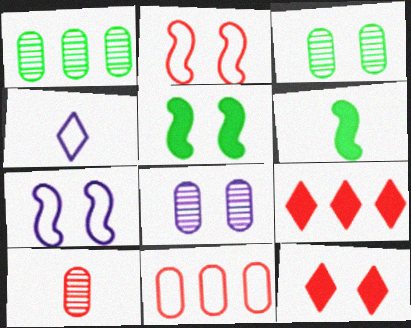[[1, 8, 10], 
[2, 9, 10], 
[3, 7, 12], 
[4, 6, 10]]